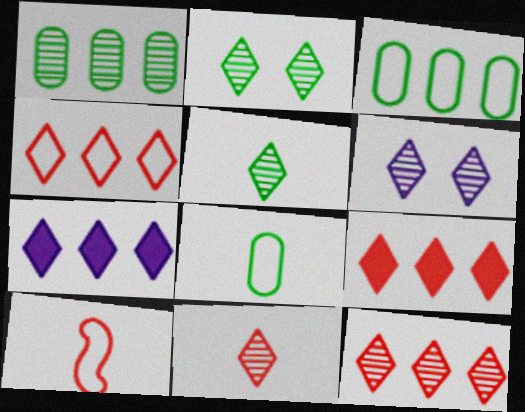[[4, 9, 12], 
[5, 6, 12]]